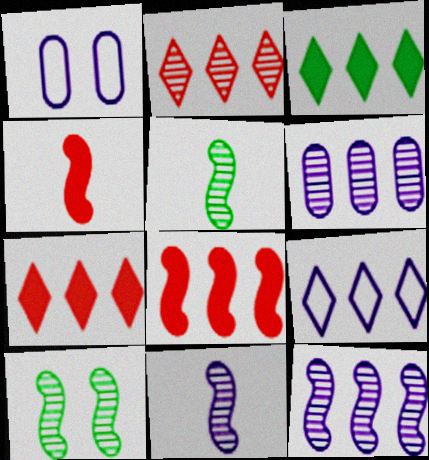[[1, 5, 7], 
[2, 3, 9]]